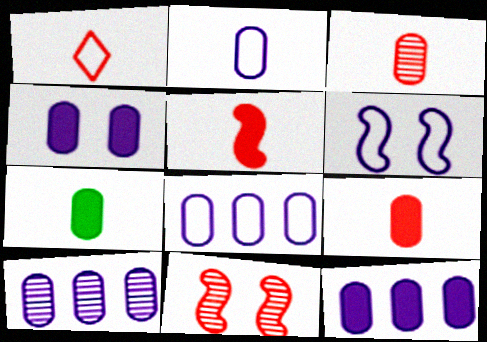[[1, 3, 5], 
[2, 3, 7], 
[2, 4, 10], 
[8, 10, 12]]